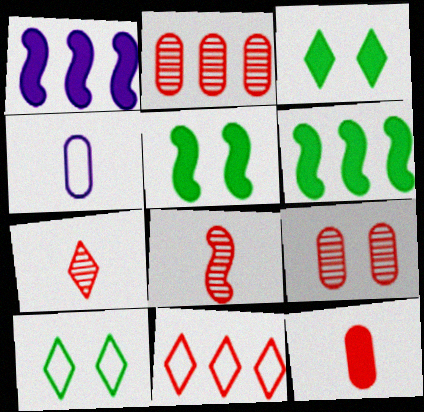[[1, 3, 12]]